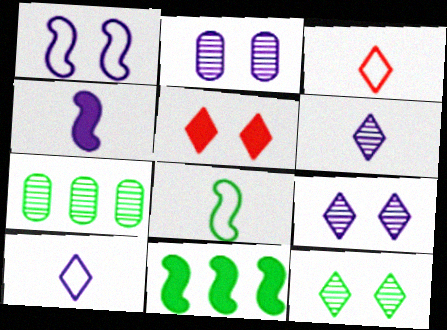[[2, 3, 11]]